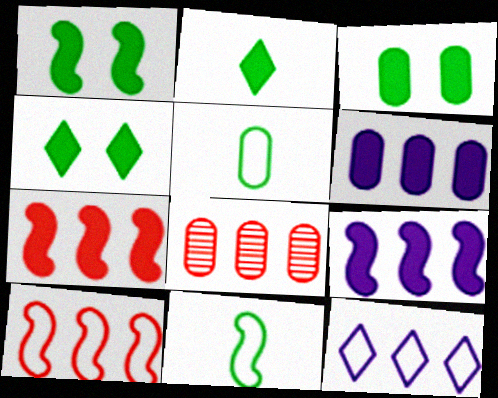[[1, 3, 4]]